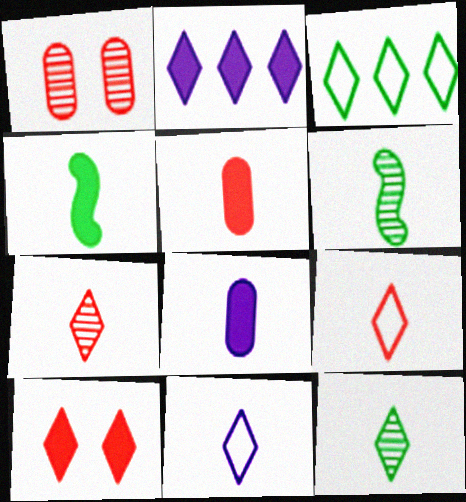[[5, 6, 11], 
[6, 8, 9]]